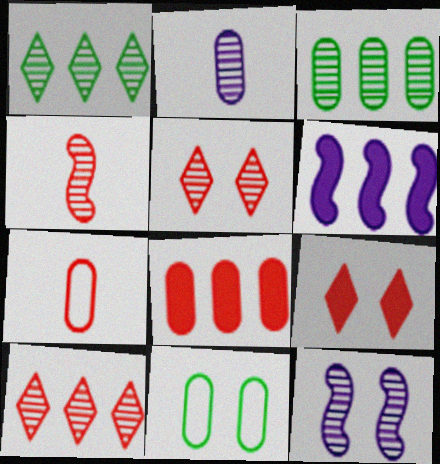[[2, 8, 11], 
[9, 11, 12]]